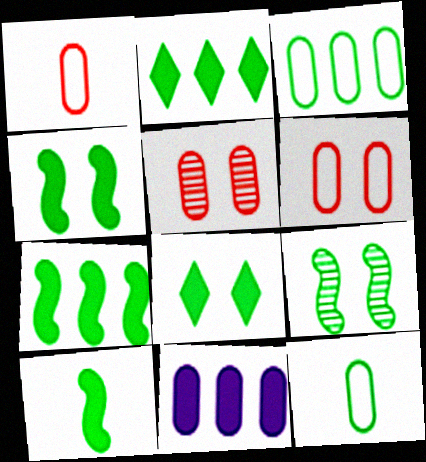[[2, 9, 12], 
[4, 7, 10], 
[5, 11, 12]]